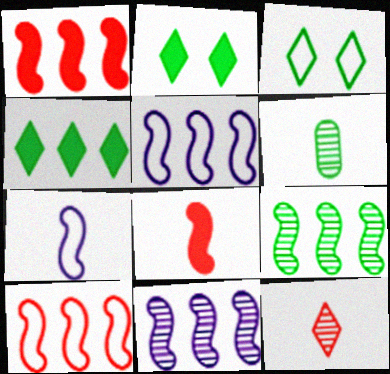[[1, 5, 9]]